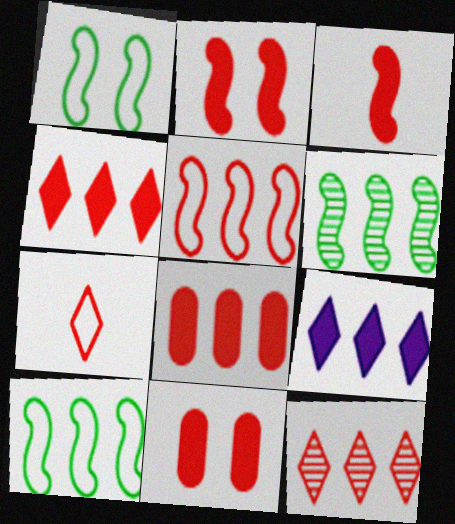[[3, 4, 11], 
[5, 8, 12]]